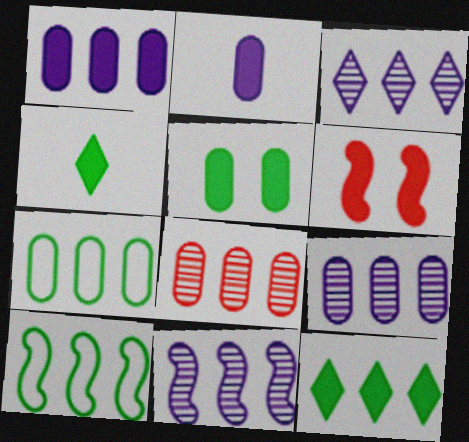[[1, 4, 6], 
[1, 7, 8], 
[2, 6, 12], 
[3, 9, 11]]